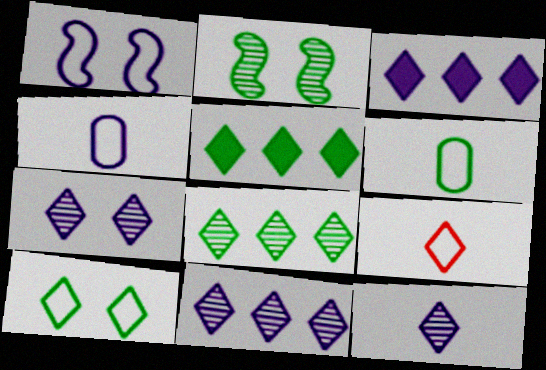[[2, 5, 6], 
[5, 7, 9], 
[7, 11, 12]]